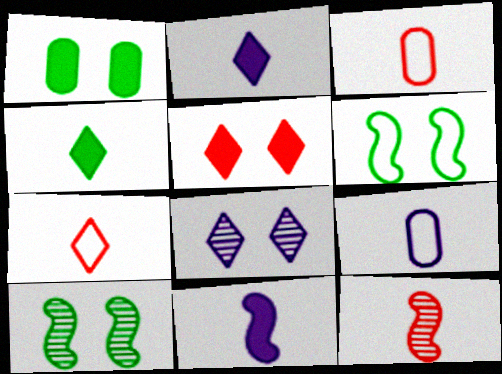[[4, 9, 12]]